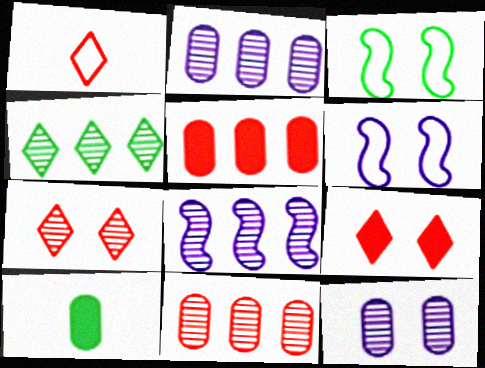[[3, 4, 10], 
[3, 9, 12], 
[4, 8, 11]]